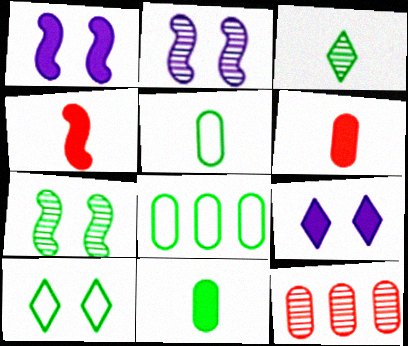[[2, 3, 12]]